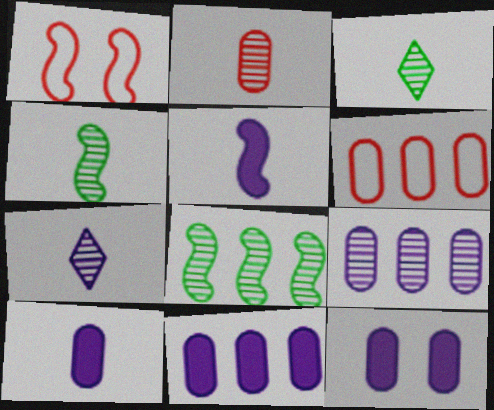[[1, 3, 11], 
[1, 5, 8], 
[2, 4, 7], 
[10, 11, 12]]